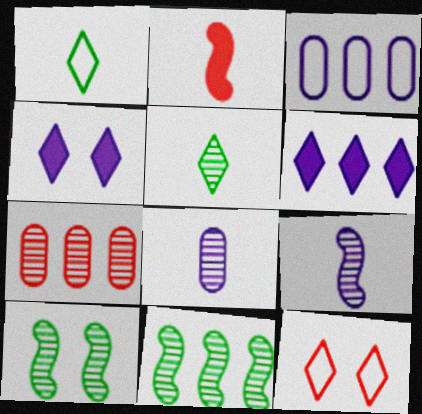[[1, 2, 8], 
[2, 7, 12], 
[3, 4, 9], 
[5, 6, 12]]